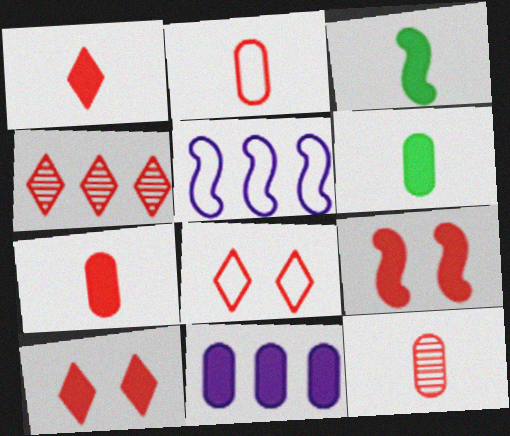[[1, 4, 8], 
[2, 4, 9], 
[2, 7, 12], 
[3, 10, 11]]